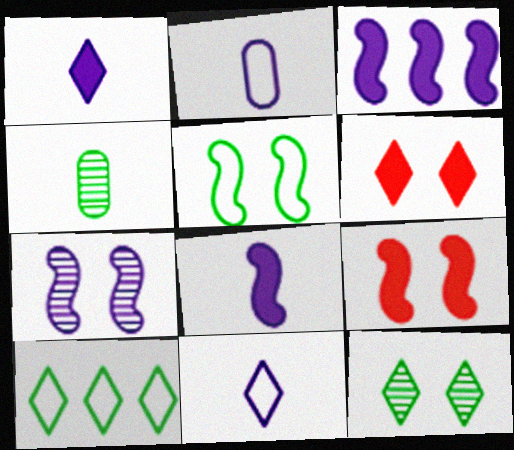[[5, 7, 9]]